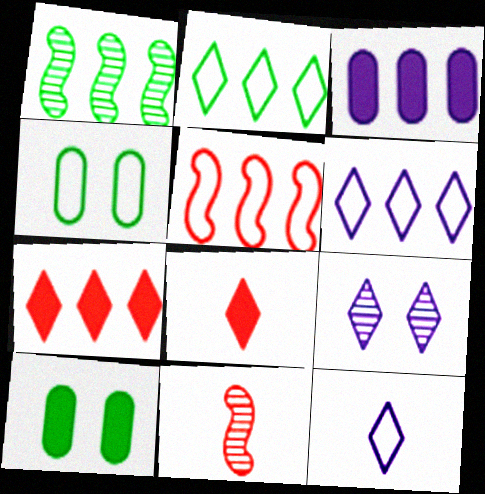[[2, 8, 9], 
[4, 5, 12], 
[6, 10, 11]]